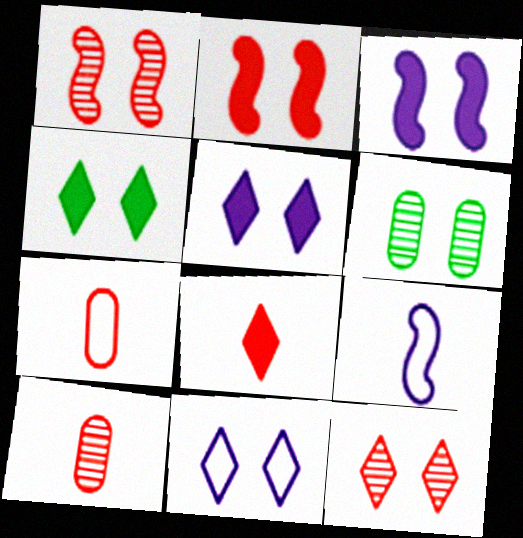[[2, 6, 11], 
[4, 11, 12]]